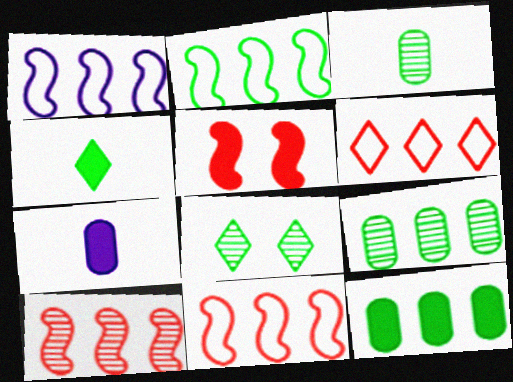[[1, 2, 11], 
[7, 8, 11]]